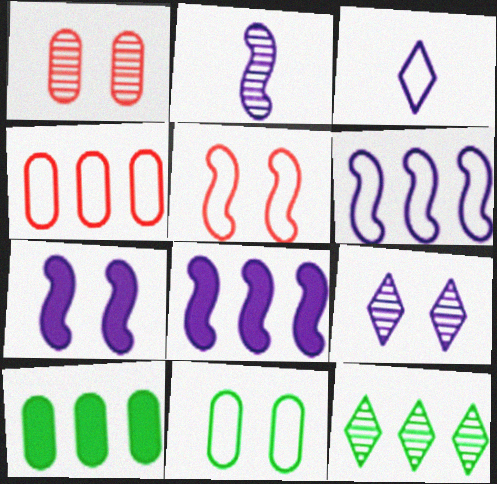[[1, 2, 12], 
[2, 6, 7], 
[4, 8, 12]]